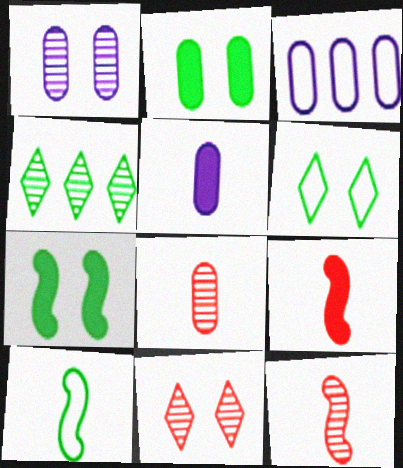[[1, 3, 5], 
[1, 4, 12], 
[2, 3, 8], 
[2, 4, 10]]